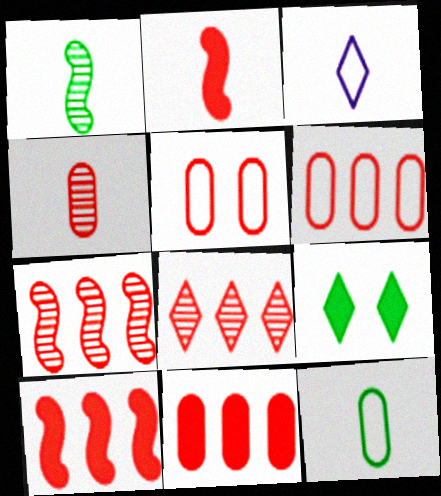[[2, 5, 8], 
[3, 8, 9], 
[4, 5, 11], 
[6, 8, 10]]